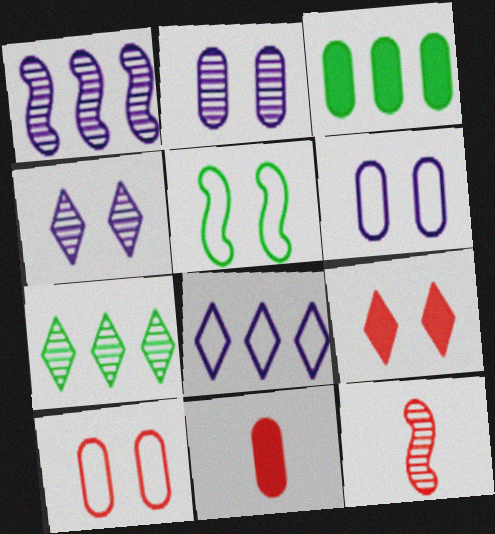[[2, 5, 9], 
[2, 7, 12]]